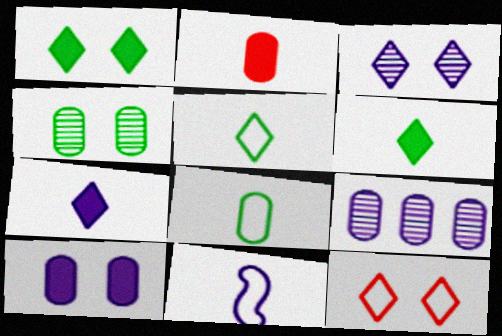[[1, 3, 12]]